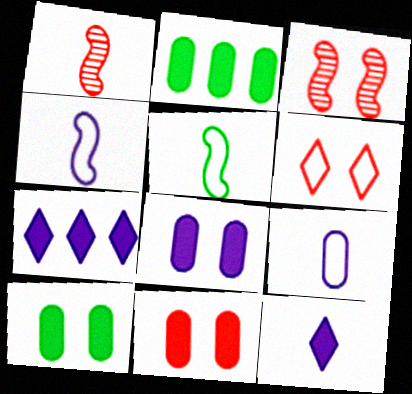[[3, 6, 11], 
[8, 10, 11]]